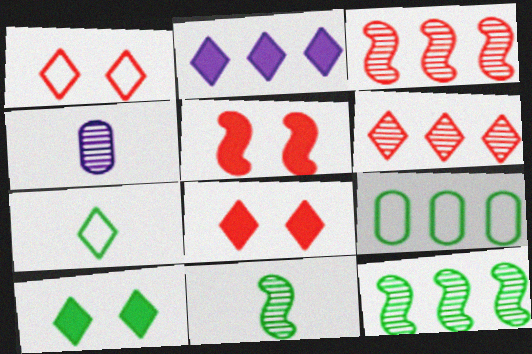[[2, 3, 9], 
[9, 10, 11]]